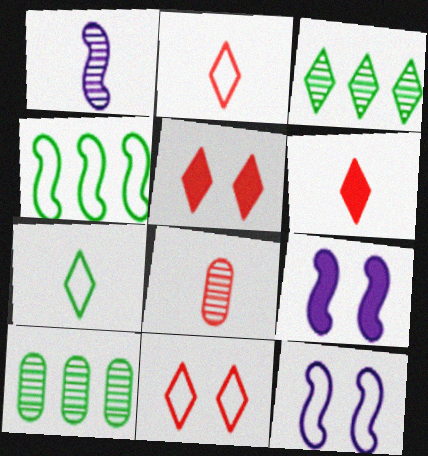[[2, 9, 10], 
[6, 10, 12]]